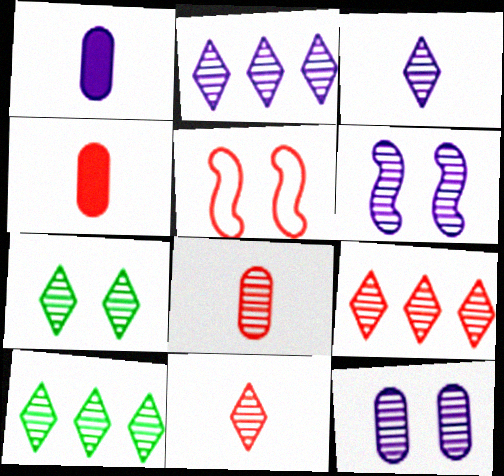[[1, 5, 10], 
[2, 7, 11], 
[2, 9, 10], 
[3, 7, 9], 
[4, 5, 9], 
[6, 8, 10]]